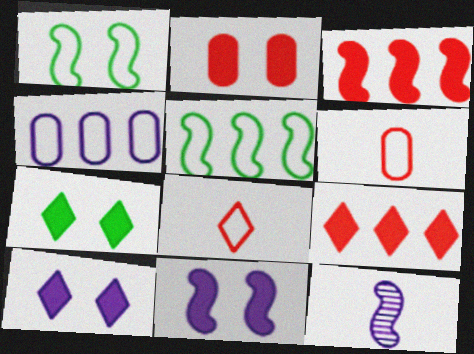[[1, 3, 12], 
[1, 4, 8], 
[2, 7, 11], 
[4, 10, 12]]